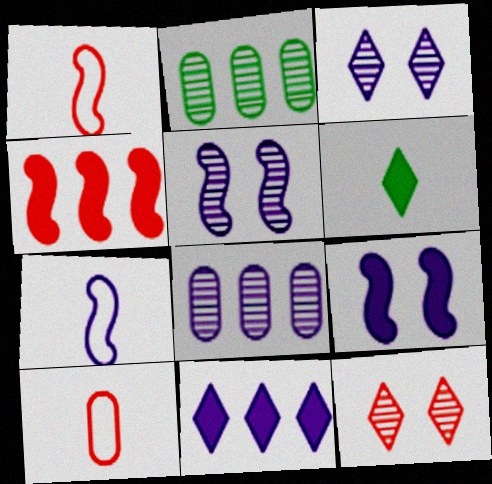[[4, 10, 12]]